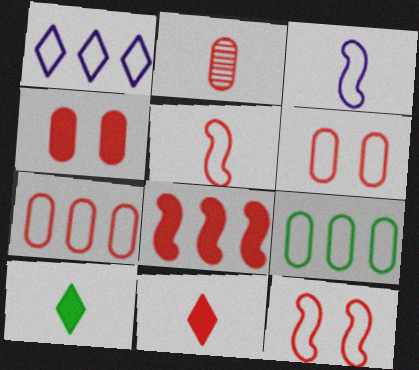[[2, 3, 10], 
[2, 4, 7], 
[2, 5, 11], 
[4, 8, 11]]